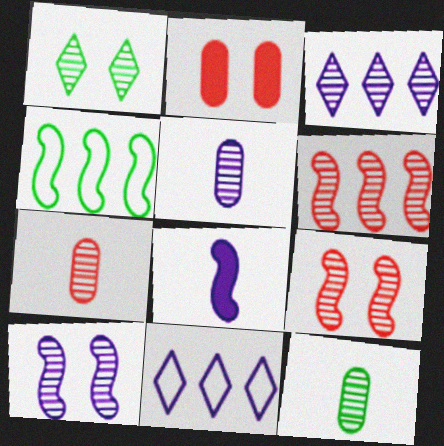[[1, 5, 6], 
[3, 5, 10], 
[3, 9, 12], 
[4, 8, 9], 
[5, 7, 12]]